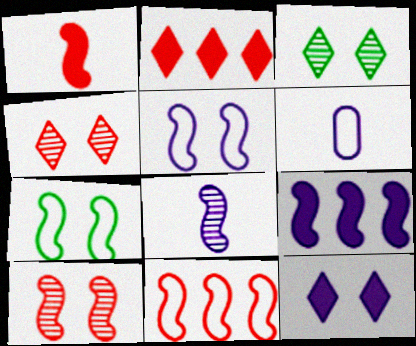[[1, 10, 11], 
[5, 8, 9]]